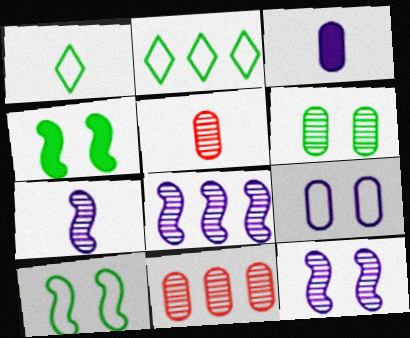[[7, 8, 12]]